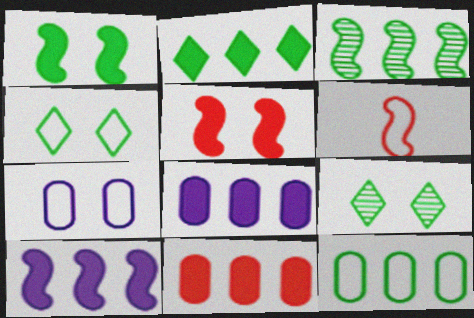[[2, 3, 12], 
[2, 10, 11], 
[5, 7, 9], 
[6, 8, 9]]